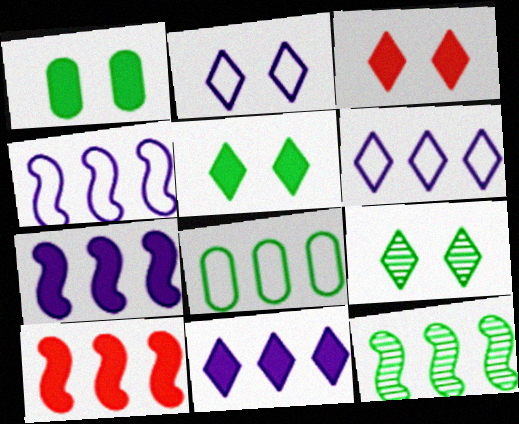[[2, 3, 9], 
[4, 10, 12]]